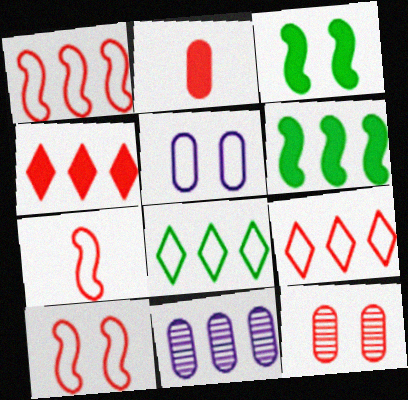[[1, 7, 10], 
[4, 7, 12], 
[5, 7, 8], 
[6, 9, 11]]